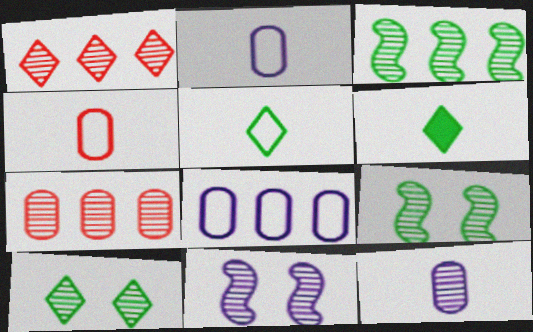[[1, 9, 12]]